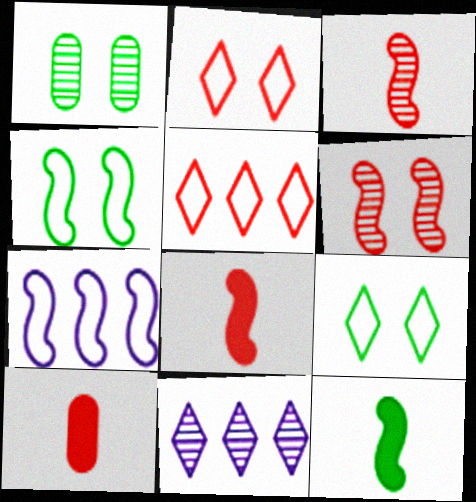[[1, 3, 11], 
[4, 10, 11], 
[5, 6, 10], 
[6, 7, 12]]